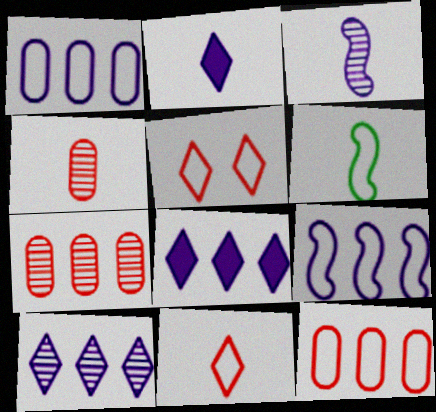[[1, 5, 6], 
[2, 4, 6]]